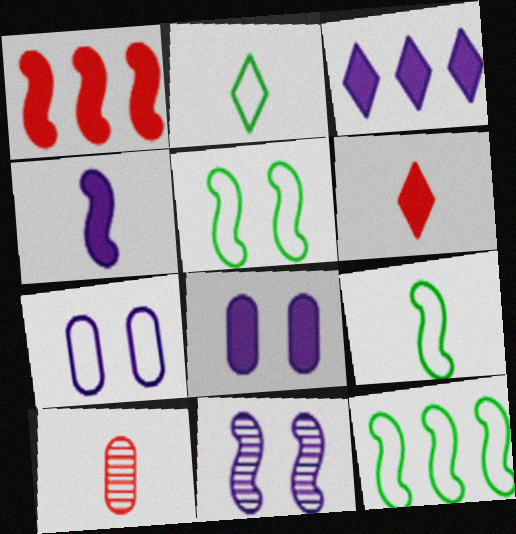[[1, 9, 11], 
[2, 4, 10], 
[3, 4, 8], 
[3, 5, 10], 
[5, 9, 12]]